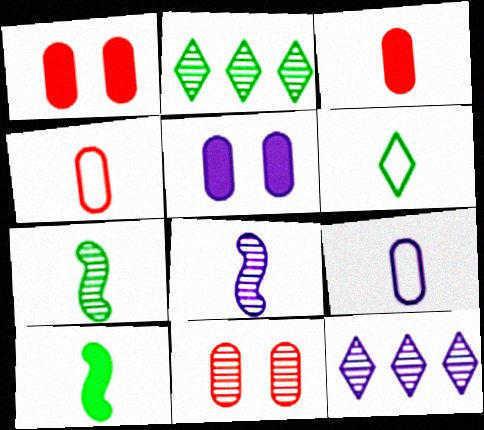[[2, 8, 11], 
[3, 6, 8], 
[7, 11, 12]]